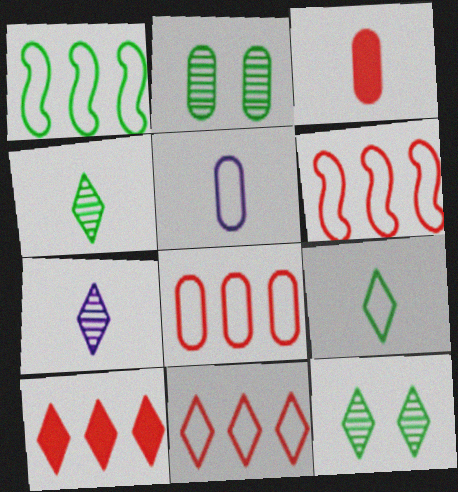[[6, 8, 11]]